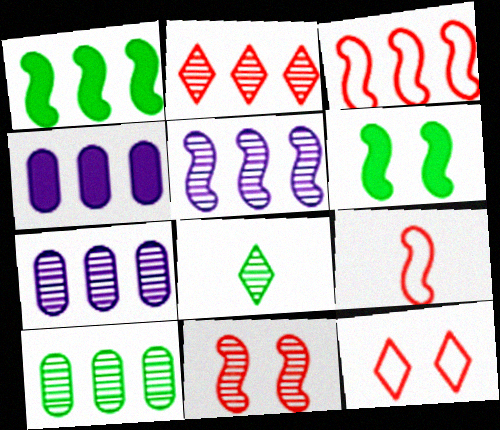[[1, 3, 5], 
[2, 5, 10], 
[5, 6, 9], 
[7, 8, 11]]